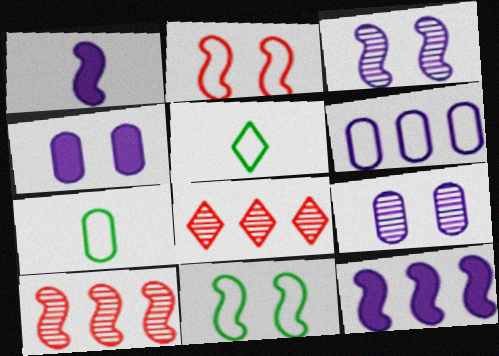[[1, 10, 11], 
[2, 5, 6], 
[4, 5, 10]]